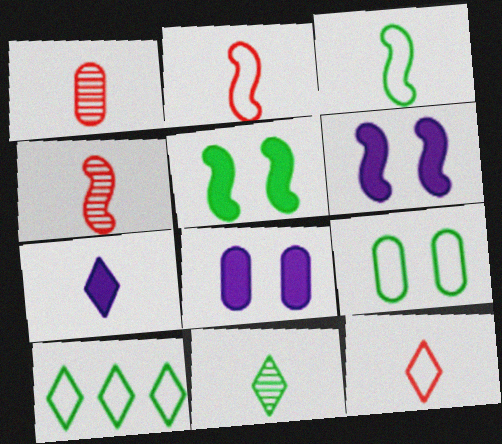[[1, 3, 7], 
[1, 6, 10], 
[3, 9, 10], 
[4, 8, 10], 
[7, 11, 12]]